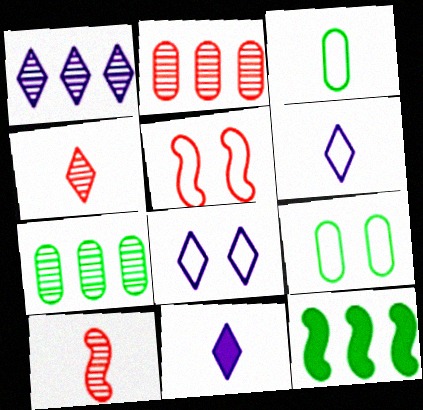[[1, 8, 11], 
[3, 10, 11], 
[5, 7, 11], 
[5, 8, 9]]